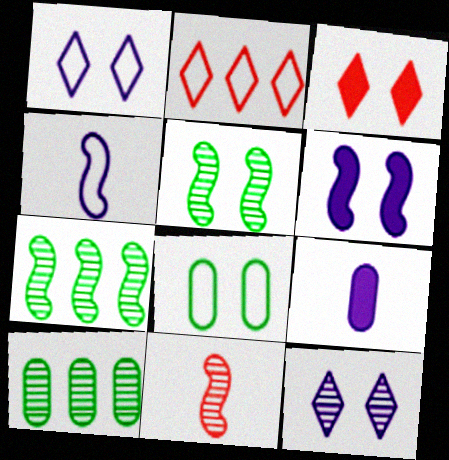[[2, 4, 8], 
[2, 5, 9], 
[3, 4, 10], 
[10, 11, 12]]